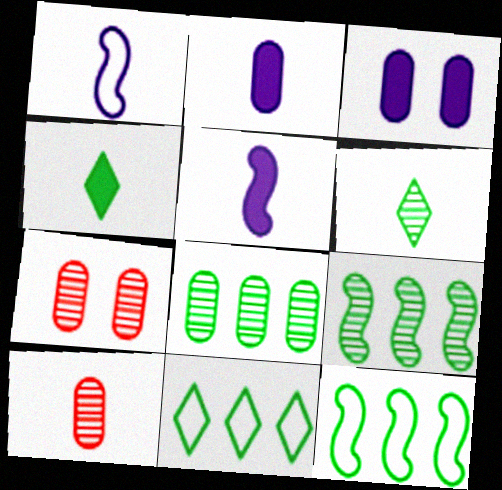[[1, 4, 10], 
[5, 7, 11]]